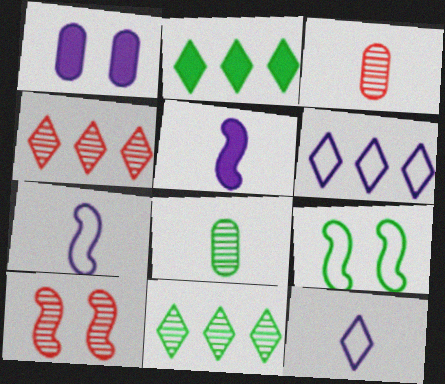[[2, 4, 6], 
[2, 8, 9], 
[3, 4, 10]]